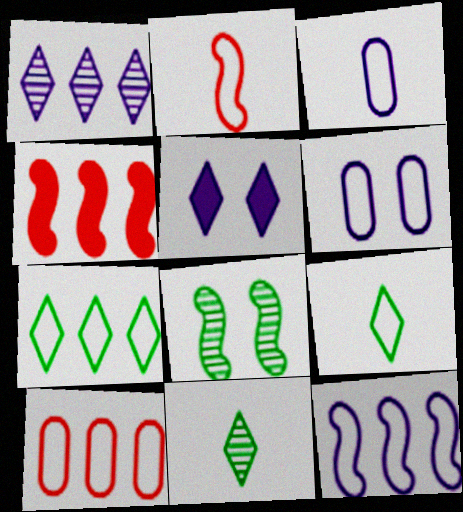[[2, 3, 9], 
[2, 6, 7], 
[4, 6, 11], 
[7, 10, 12]]